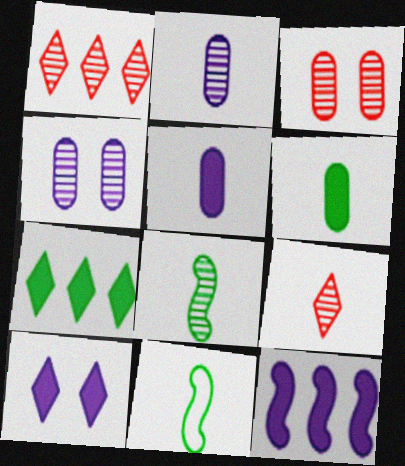[[1, 4, 8], 
[2, 8, 9], 
[5, 9, 11], 
[5, 10, 12]]